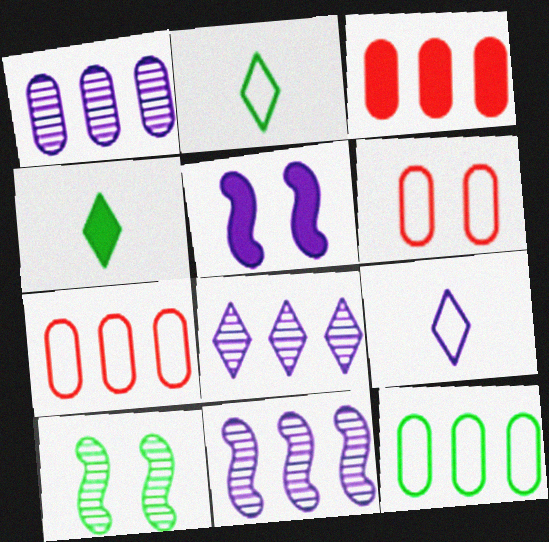[[1, 3, 12], 
[1, 5, 9], 
[1, 8, 11], 
[3, 4, 5], 
[3, 9, 10], 
[4, 6, 11], 
[4, 10, 12]]